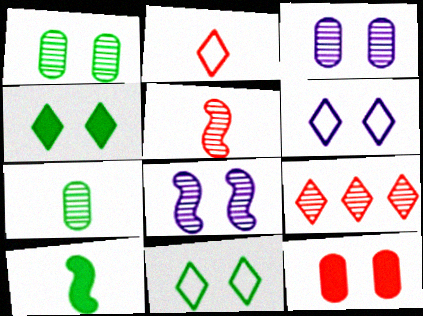[[7, 8, 9], 
[8, 11, 12]]